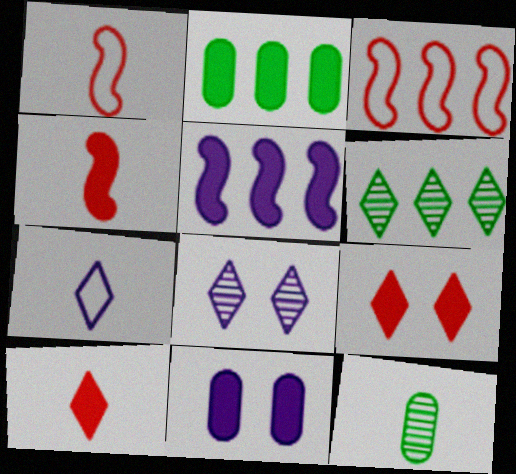[[1, 2, 8], 
[1, 6, 11], 
[4, 7, 12], 
[6, 7, 9]]